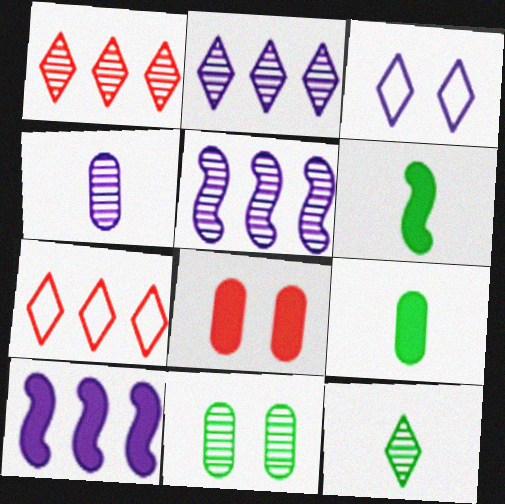[[3, 4, 10]]